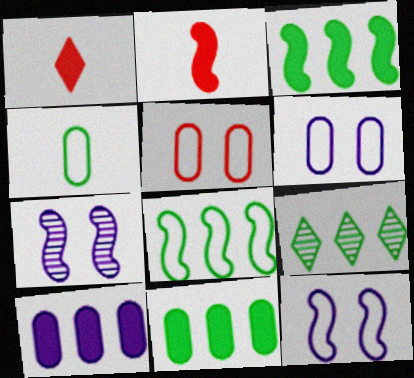[[2, 6, 9], 
[2, 7, 8], 
[8, 9, 11]]